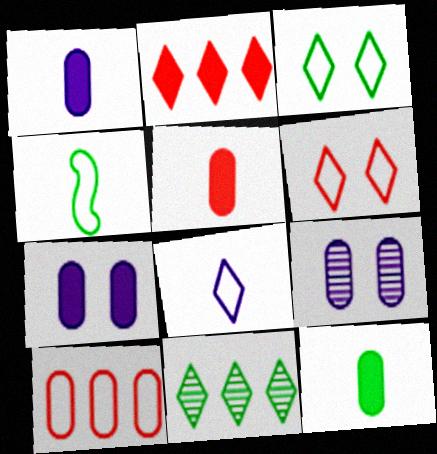[[1, 5, 12], 
[2, 4, 9], 
[9, 10, 12]]